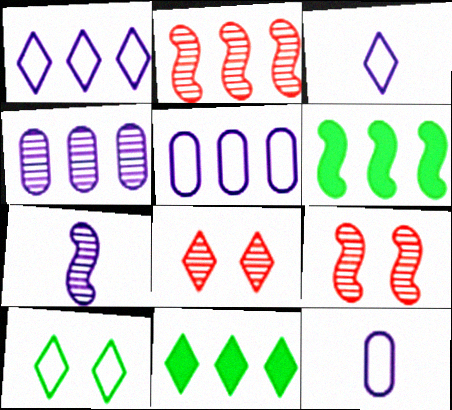[[2, 5, 11], 
[3, 8, 11], 
[6, 8, 12], 
[9, 11, 12]]